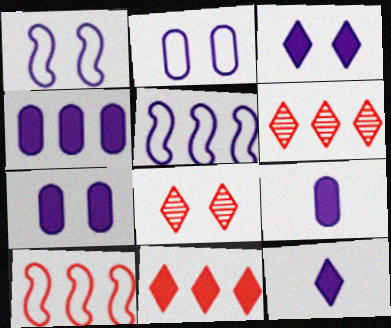[[4, 7, 9]]